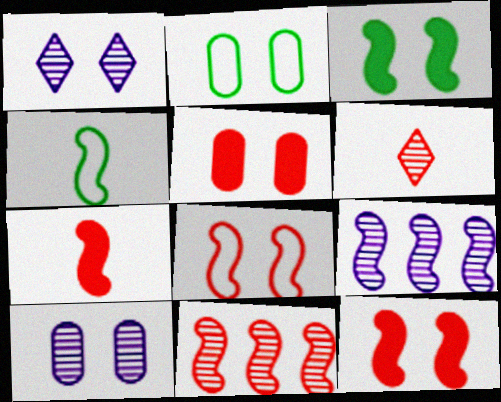[[1, 2, 12], 
[2, 5, 10], 
[4, 9, 12], 
[7, 8, 11]]